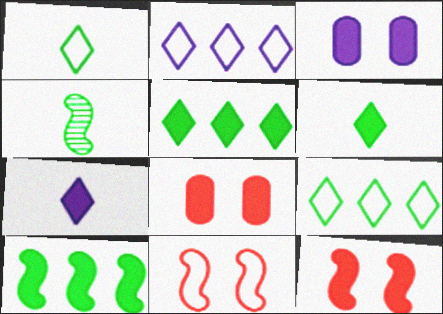[[2, 4, 8], 
[7, 8, 10]]